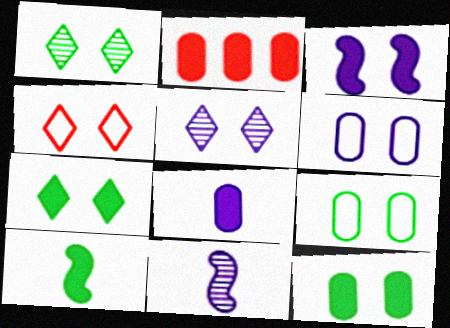[[2, 8, 12], 
[3, 5, 6], 
[4, 5, 7]]